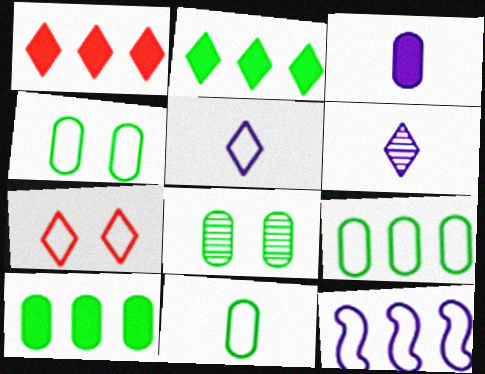[[2, 6, 7], 
[4, 9, 11], 
[7, 11, 12], 
[8, 10, 11]]